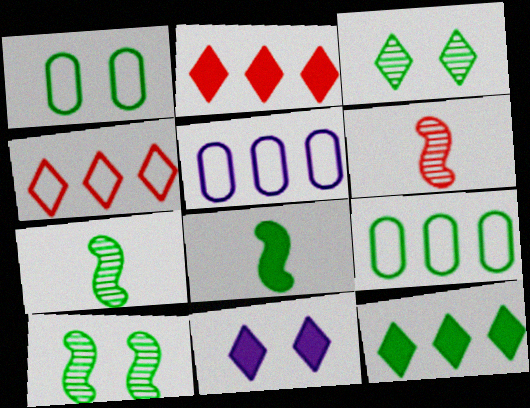[[1, 7, 12], 
[3, 8, 9], 
[6, 9, 11]]